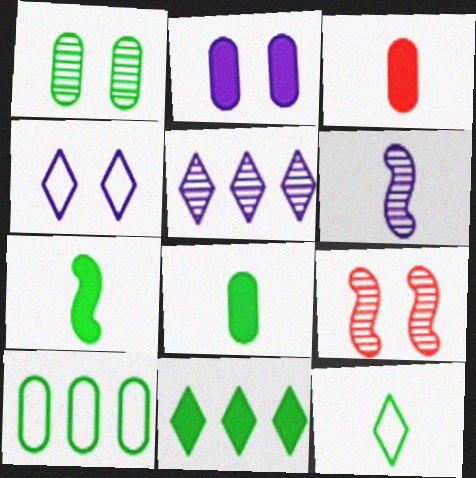[[1, 8, 10], 
[3, 6, 12]]